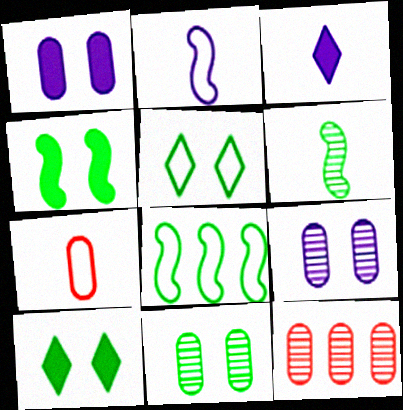[[2, 10, 12], 
[3, 6, 7], 
[4, 5, 11], 
[4, 6, 8]]